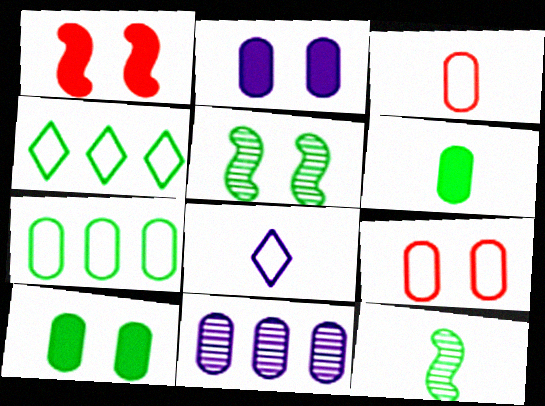[[3, 10, 11], 
[4, 5, 6], 
[4, 10, 12], 
[6, 9, 11]]